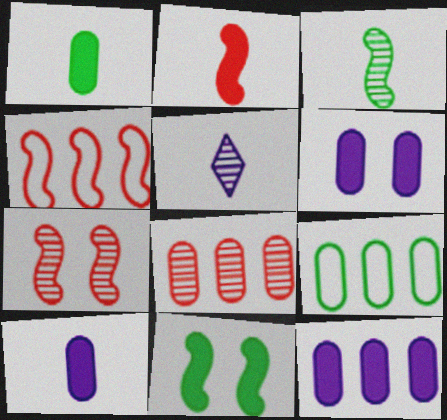[[2, 4, 7], 
[6, 10, 12], 
[8, 9, 12]]